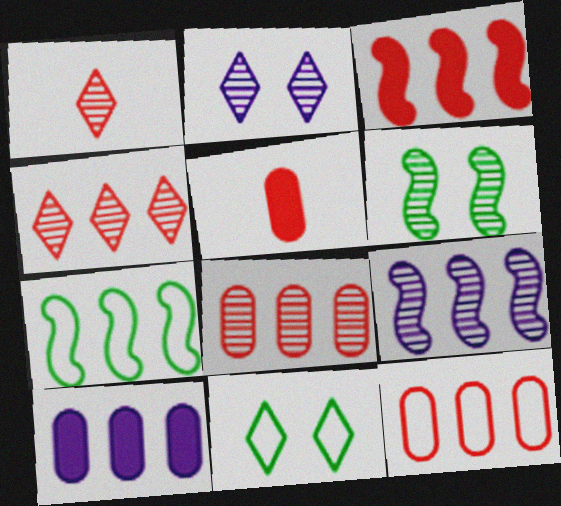[[2, 5, 7], 
[3, 4, 12], 
[3, 7, 9], 
[4, 7, 10], 
[5, 9, 11]]